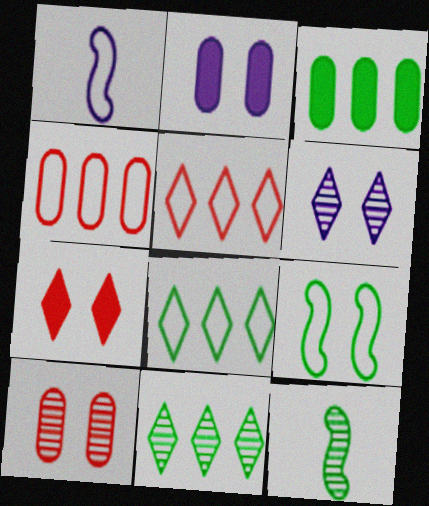[[2, 5, 12]]